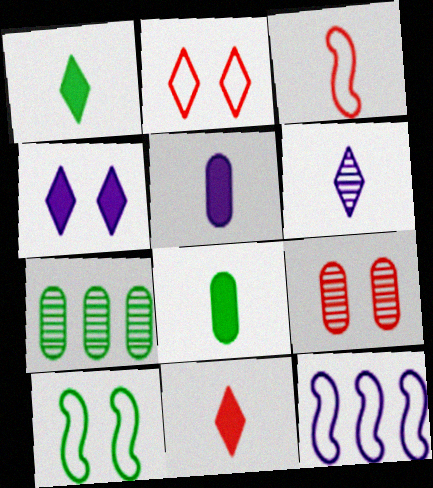[[1, 7, 10], 
[1, 9, 12], 
[3, 4, 7], 
[3, 6, 8], 
[3, 10, 12], 
[4, 9, 10]]